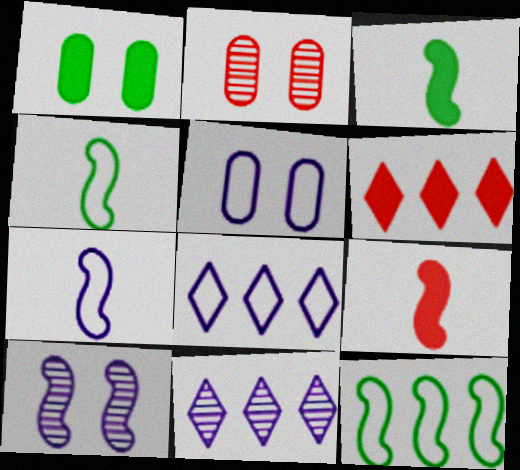[[1, 2, 5], 
[2, 3, 8], 
[5, 7, 8], 
[9, 10, 12]]